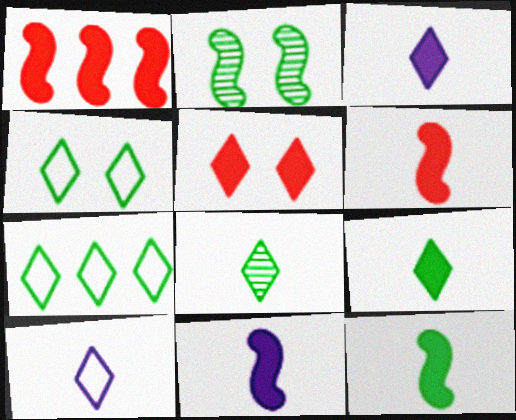[[6, 11, 12]]